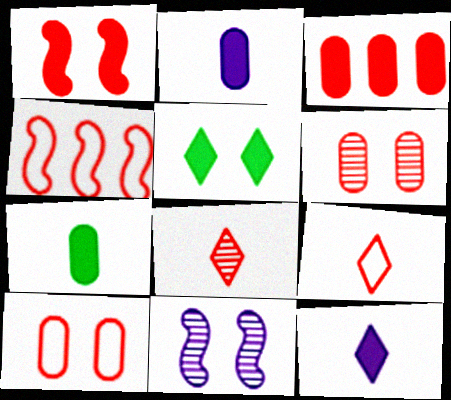[[4, 9, 10], 
[5, 10, 11]]